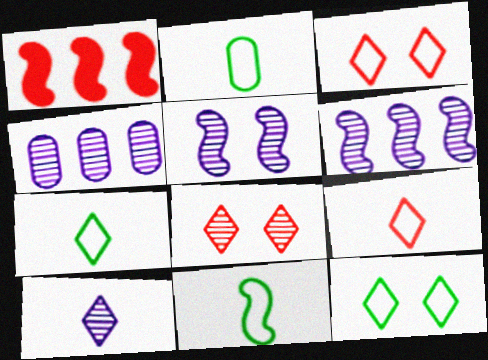[[1, 5, 11], 
[2, 7, 11], 
[4, 5, 10]]